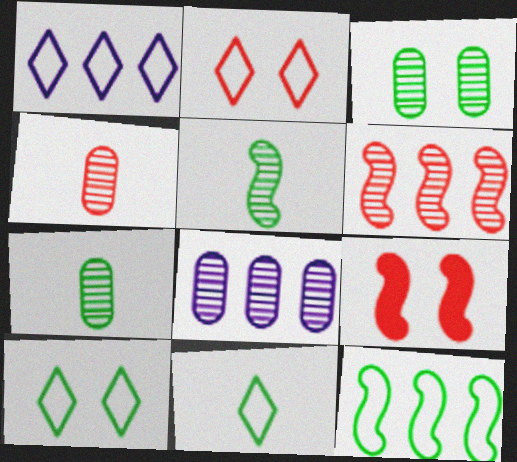[[1, 2, 11], 
[1, 7, 9], 
[3, 4, 8], 
[8, 9, 11]]